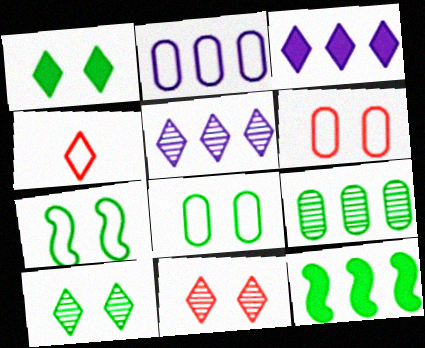[[1, 4, 5], 
[2, 4, 7], 
[3, 4, 10]]